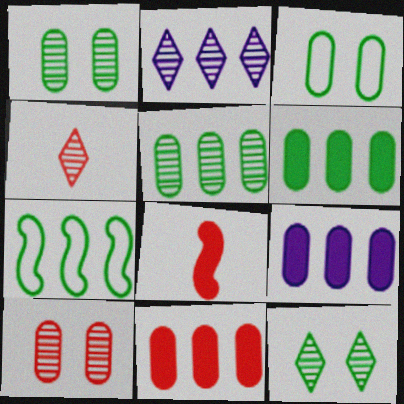[[2, 3, 8], 
[2, 4, 12], 
[2, 7, 11], 
[6, 9, 11]]